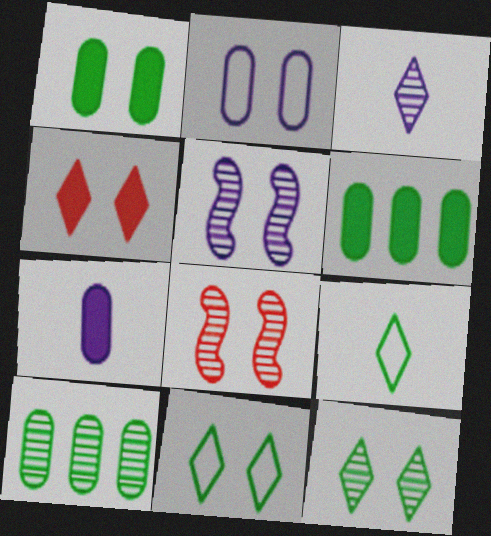[[3, 8, 10]]